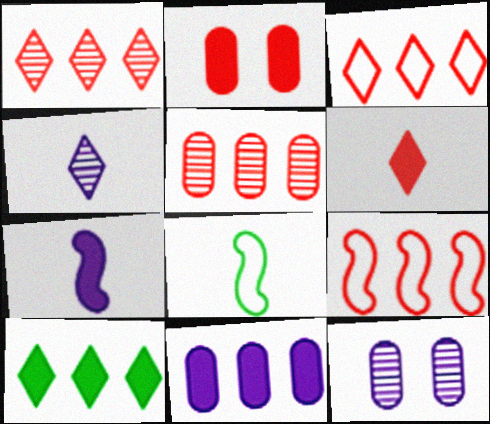[[2, 7, 10]]